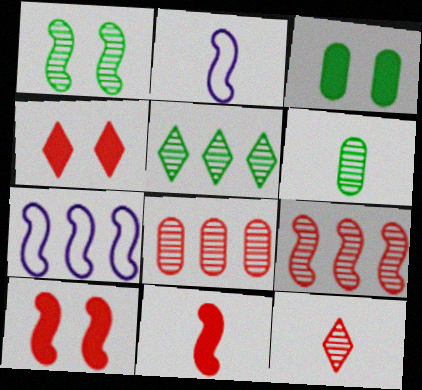[[1, 5, 6], 
[1, 7, 11], 
[3, 7, 12], 
[4, 6, 7]]